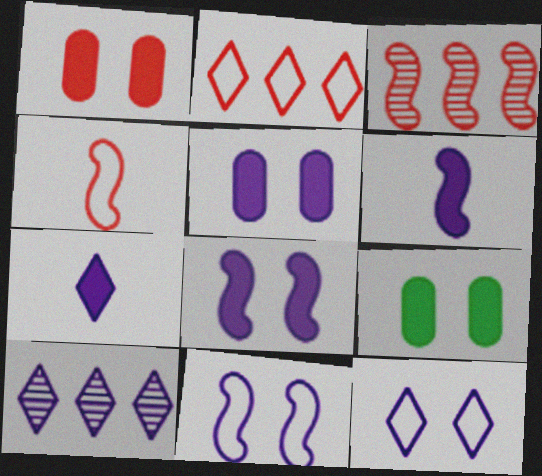[[1, 5, 9], 
[4, 9, 10], 
[7, 10, 12]]